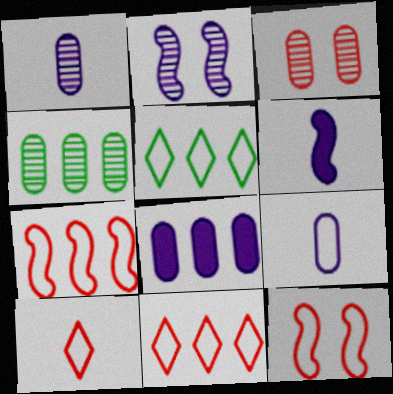[[1, 3, 4], 
[3, 5, 6], 
[5, 9, 12]]